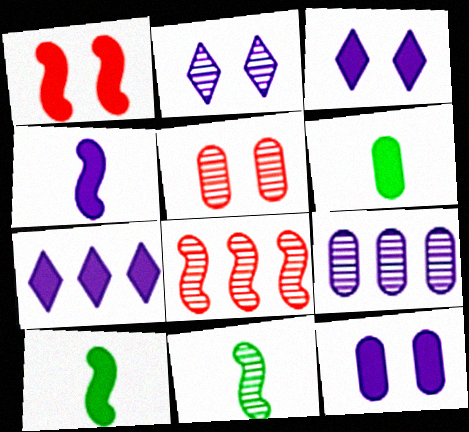[[1, 6, 7], 
[4, 7, 12]]